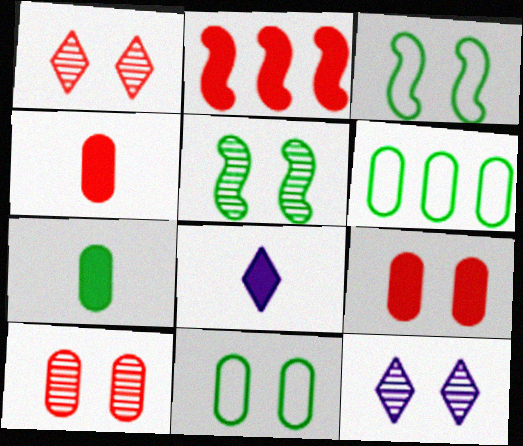[[3, 9, 12], 
[5, 10, 12]]